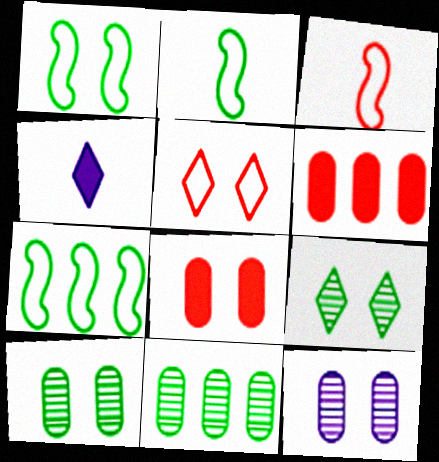[[1, 2, 7]]